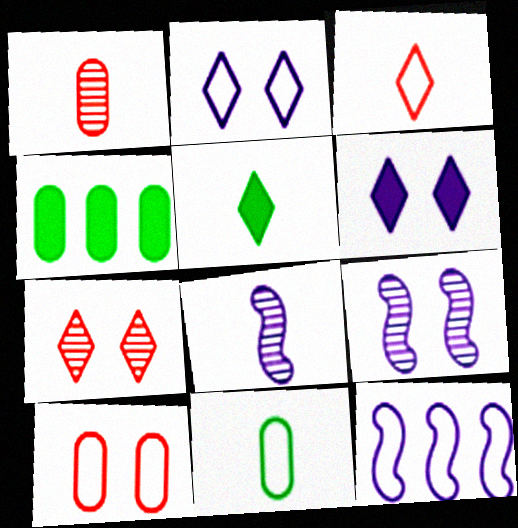[[3, 4, 9]]